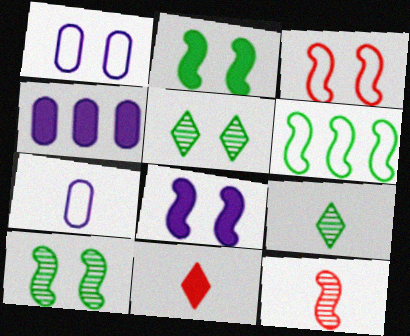[[2, 4, 11], 
[3, 4, 9], 
[3, 8, 10], 
[6, 8, 12]]